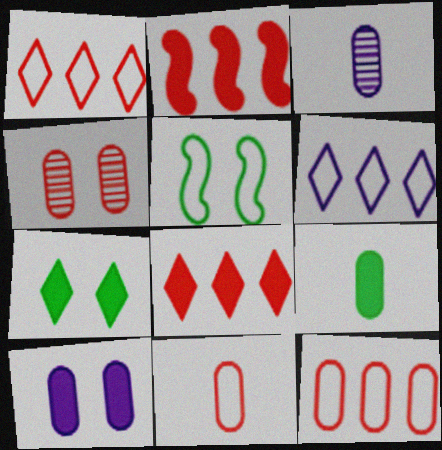[[3, 5, 8], 
[3, 9, 11], 
[5, 6, 11]]